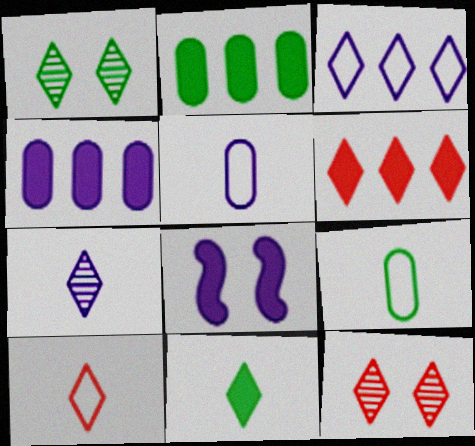[[3, 11, 12], 
[6, 10, 12], 
[7, 10, 11]]